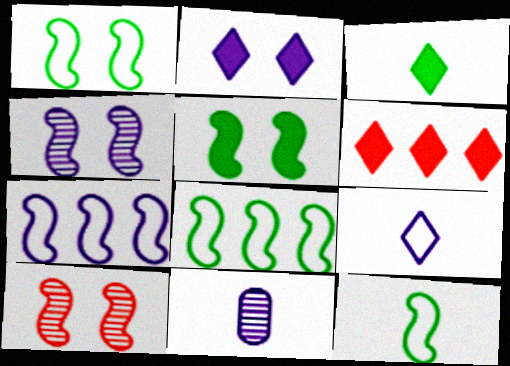[[1, 6, 11], 
[1, 8, 12], 
[2, 3, 6], 
[2, 7, 11]]